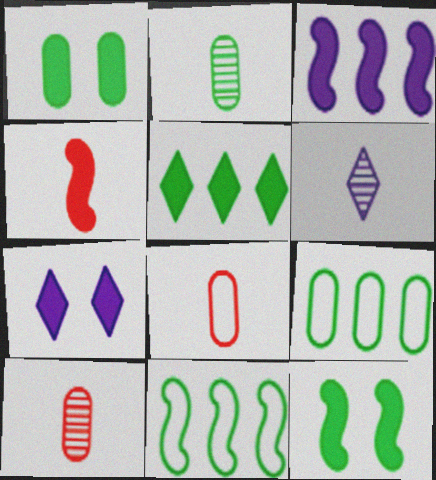[[1, 2, 9], 
[3, 4, 12], 
[7, 10, 11]]